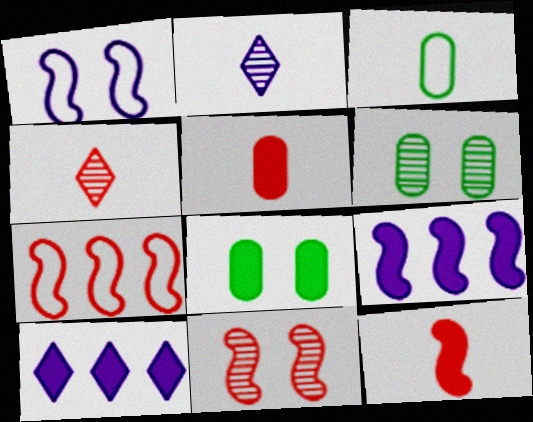[[2, 3, 12], 
[2, 7, 8], 
[3, 10, 11], 
[7, 11, 12], 
[8, 10, 12]]